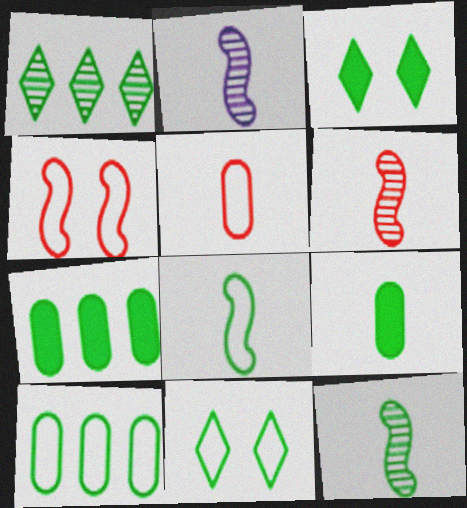[[2, 6, 12], 
[3, 10, 12], 
[7, 11, 12], 
[8, 10, 11]]